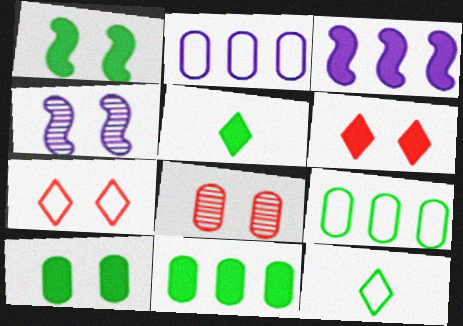[[1, 5, 11], 
[3, 8, 12], 
[4, 7, 10]]